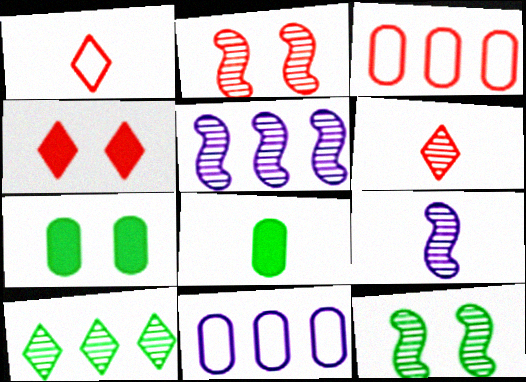[[1, 5, 7], 
[1, 8, 9]]